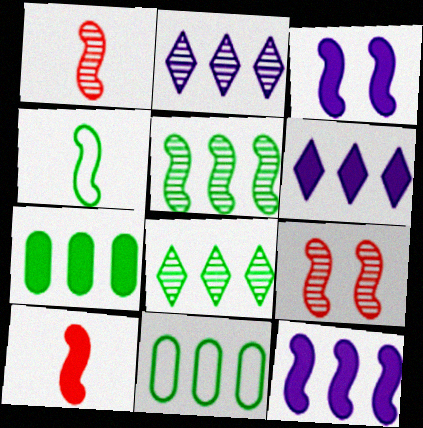[[4, 9, 12]]